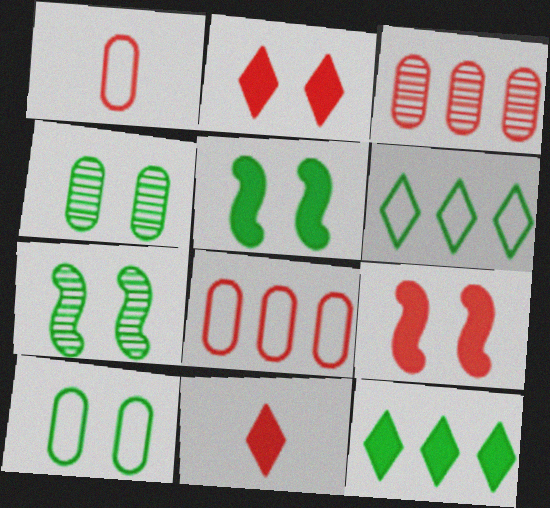[]